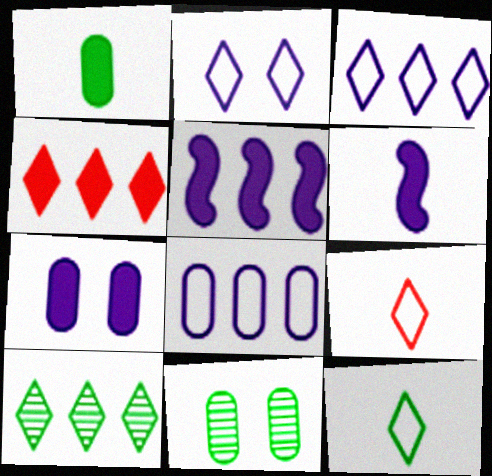[[3, 4, 10], 
[5, 9, 11]]